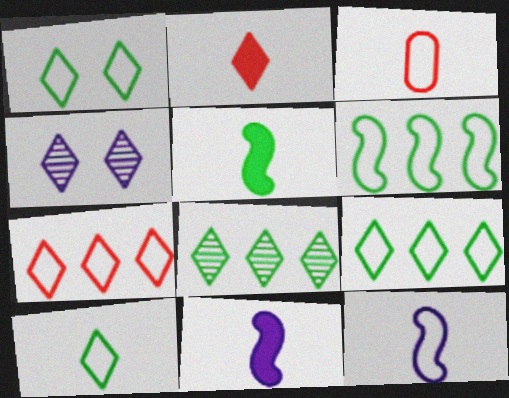[[1, 9, 10], 
[2, 4, 9], 
[3, 10, 12]]